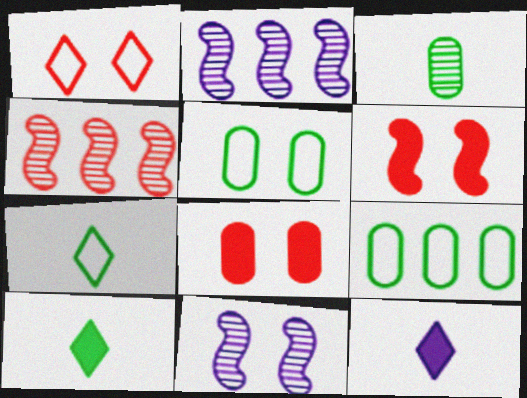[[2, 7, 8], 
[4, 5, 12]]